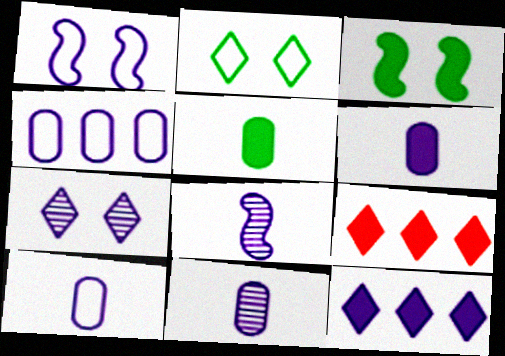[[1, 11, 12], 
[3, 6, 9], 
[6, 10, 11]]